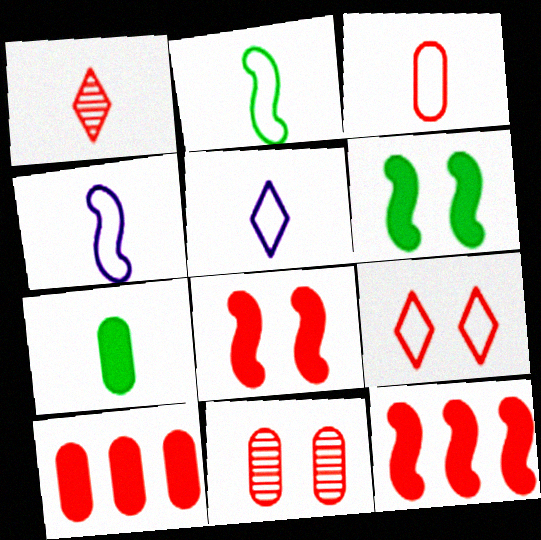[[1, 4, 7], 
[2, 3, 5], 
[3, 10, 11], 
[8, 9, 11]]